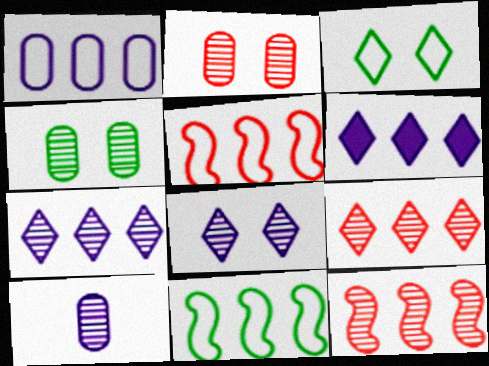[]